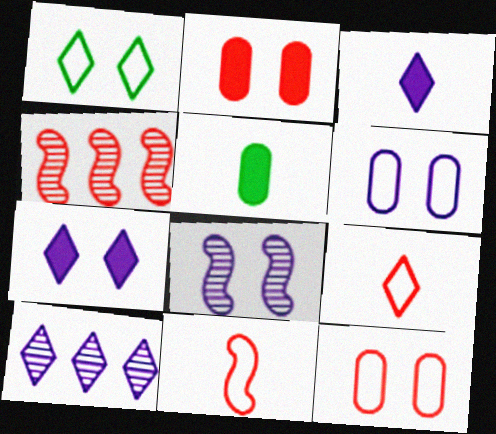[[1, 2, 8], 
[2, 4, 9], 
[6, 7, 8]]